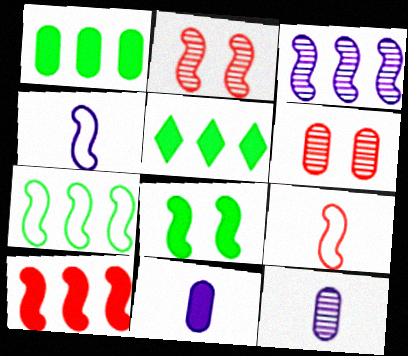[[2, 9, 10], 
[3, 7, 10], 
[3, 8, 9], 
[4, 5, 6]]